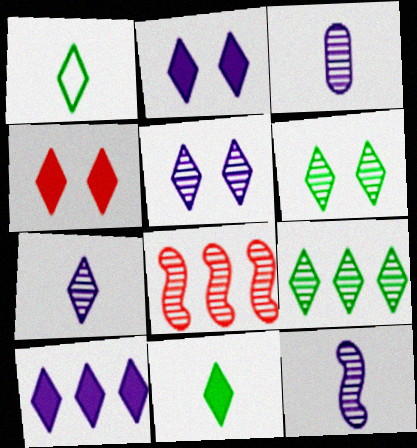[[3, 6, 8], 
[3, 7, 12], 
[4, 10, 11]]